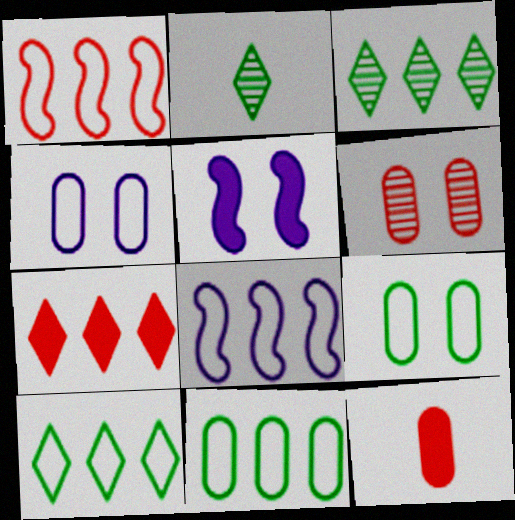[]